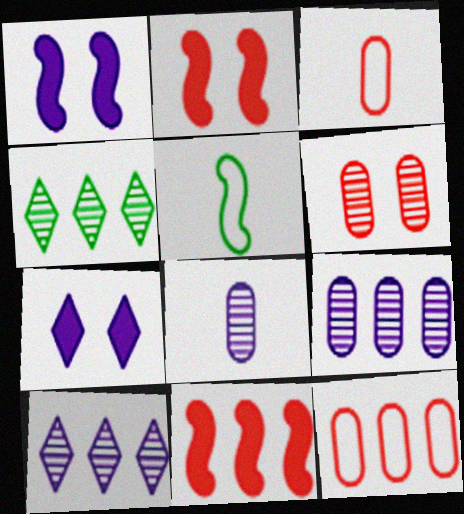[[1, 3, 4]]